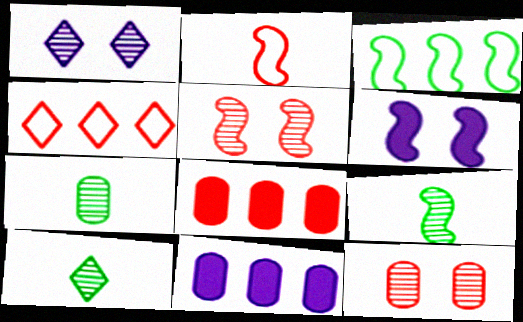[[4, 6, 7], 
[7, 9, 10]]